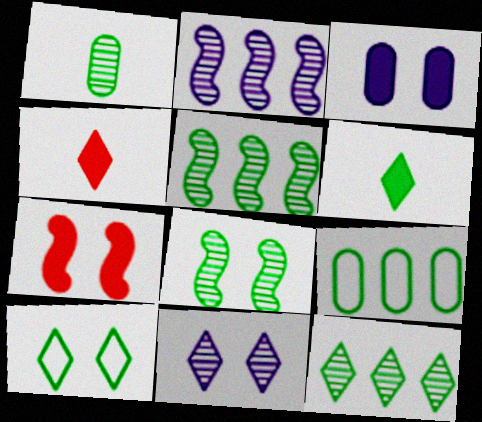[[1, 8, 12], 
[6, 8, 9], 
[6, 10, 12]]